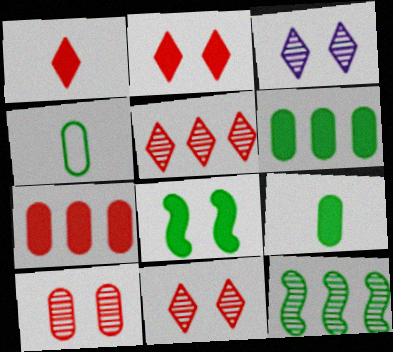[]